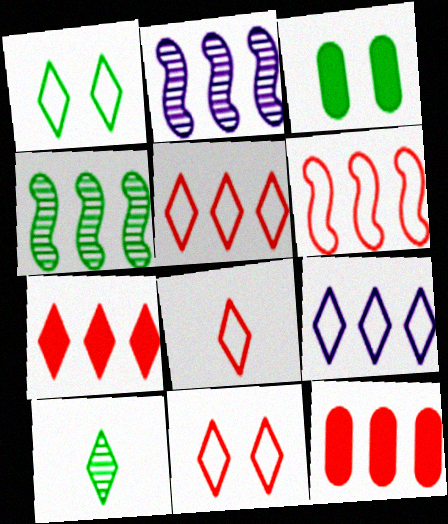[[1, 8, 9], 
[2, 3, 8], 
[4, 9, 12], 
[5, 8, 11]]